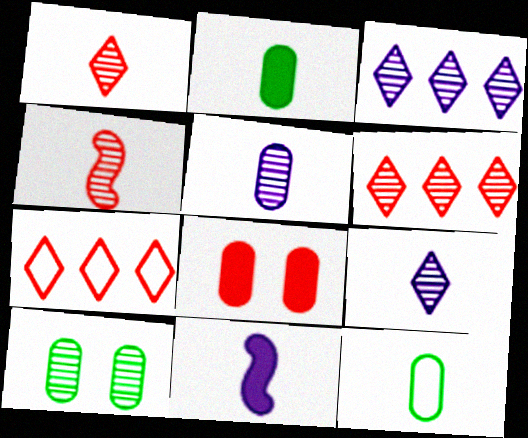[[1, 11, 12], 
[3, 4, 10], 
[4, 7, 8], 
[7, 10, 11]]